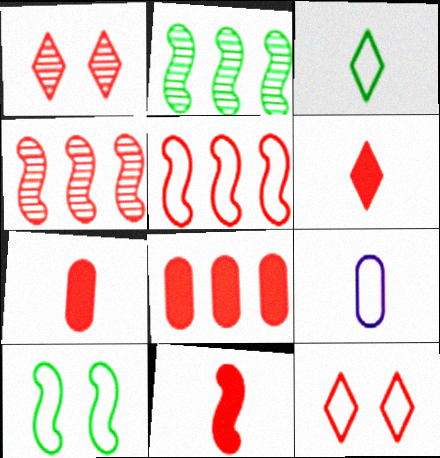[[1, 5, 7], 
[4, 7, 12], 
[6, 7, 11]]